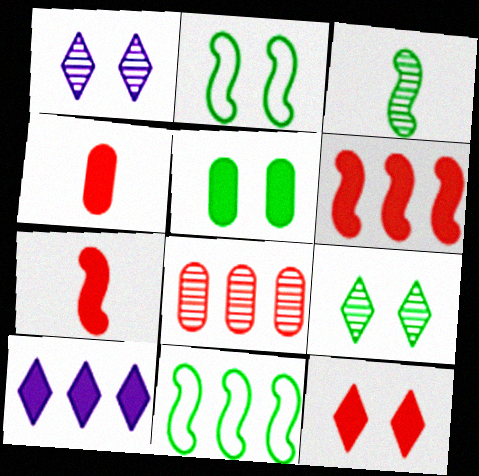[[1, 3, 8], 
[1, 4, 11], 
[2, 5, 9], 
[4, 6, 12], 
[5, 7, 10], 
[8, 10, 11]]